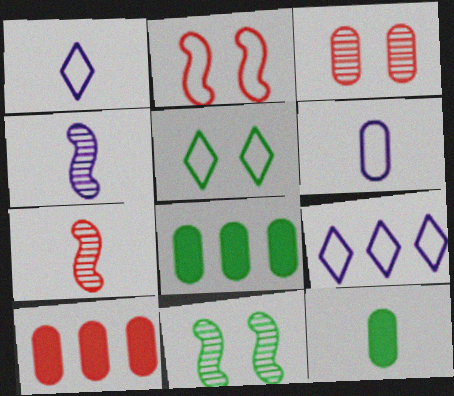[[1, 7, 12], 
[1, 10, 11], 
[3, 6, 8], 
[4, 5, 10]]